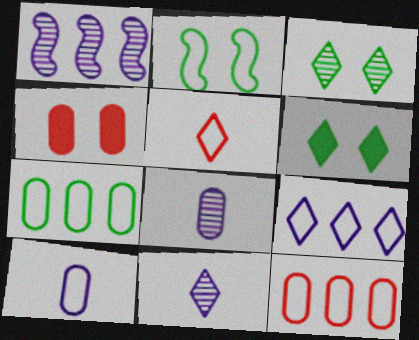[[4, 7, 8]]